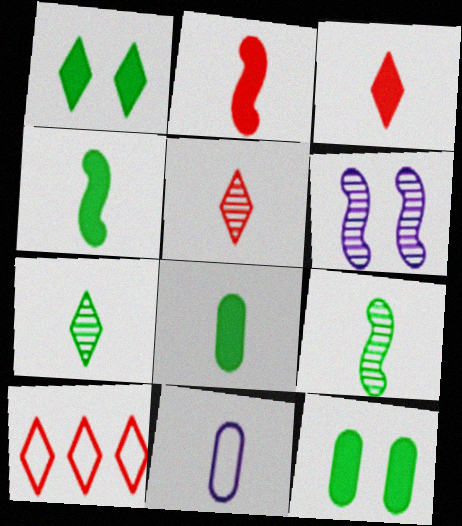[[2, 7, 11], 
[3, 9, 11], 
[4, 5, 11], 
[6, 8, 10]]